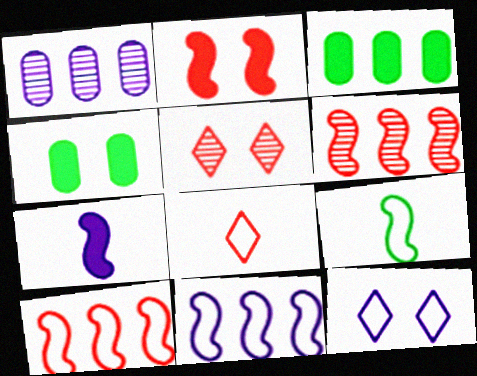[[1, 7, 12]]